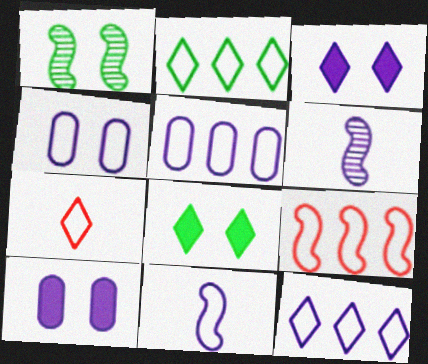[[2, 5, 9], 
[3, 5, 6], 
[4, 11, 12], 
[6, 10, 12]]